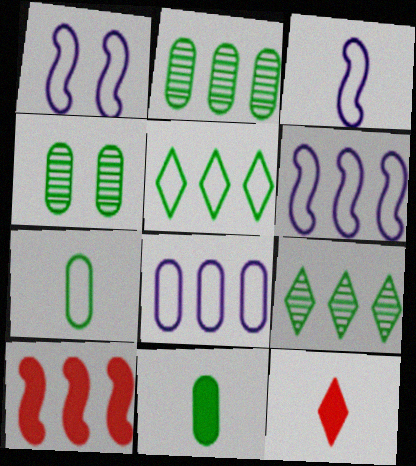[[1, 2, 12], 
[1, 3, 6], 
[4, 6, 12], 
[8, 9, 10]]